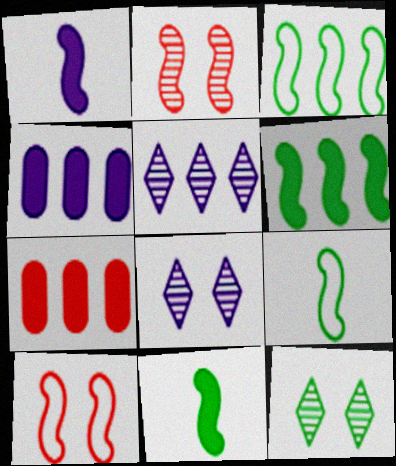[[1, 2, 3], 
[3, 5, 7], 
[7, 8, 9]]